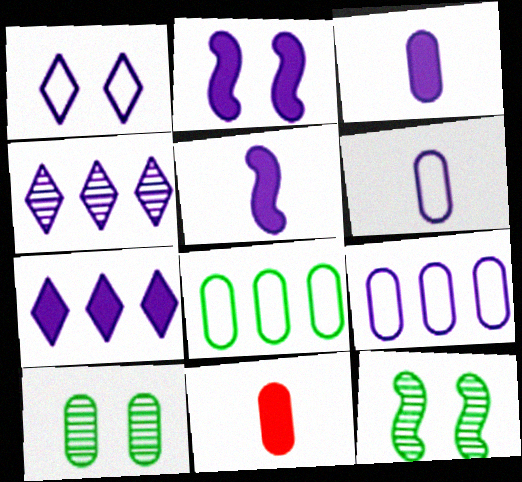[[2, 3, 7], 
[2, 4, 6], 
[9, 10, 11]]